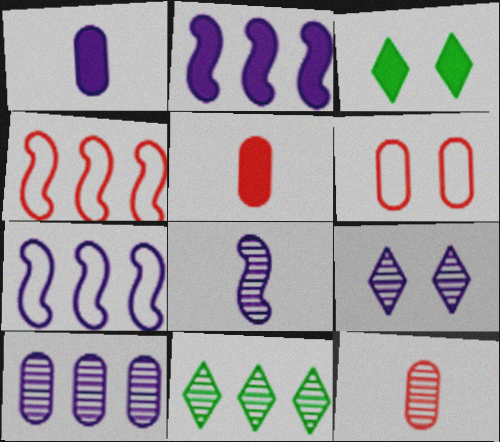[[1, 7, 9], 
[2, 3, 5], 
[3, 7, 12], 
[8, 9, 10]]